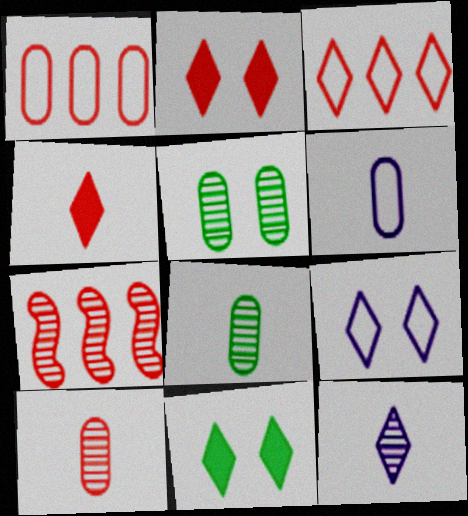[[3, 11, 12], 
[5, 7, 12], 
[6, 7, 11]]